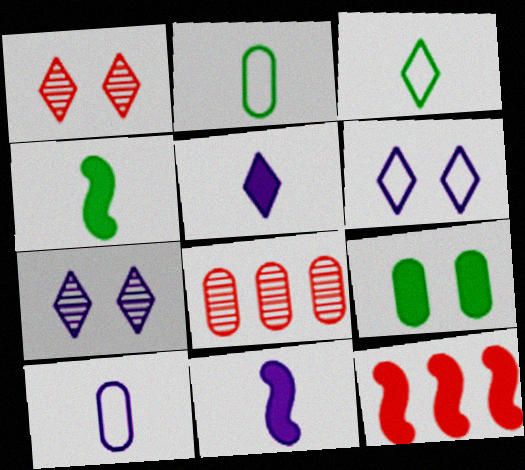[[2, 7, 12], 
[4, 6, 8], 
[5, 9, 12], 
[8, 9, 10]]